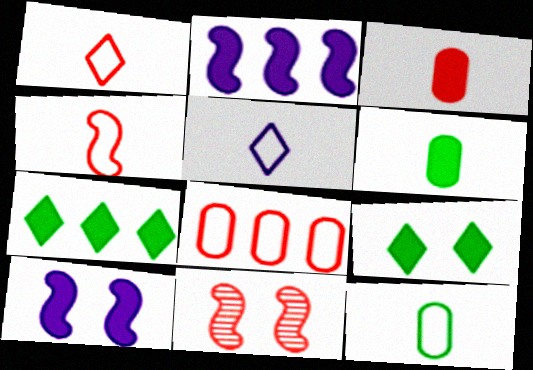[[2, 3, 9], 
[3, 7, 10], 
[4, 5, 12]]